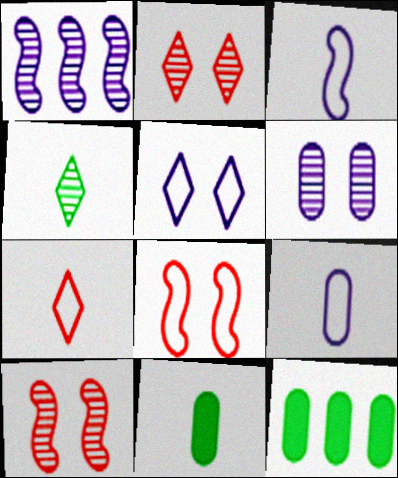[[2, 3, 12]]